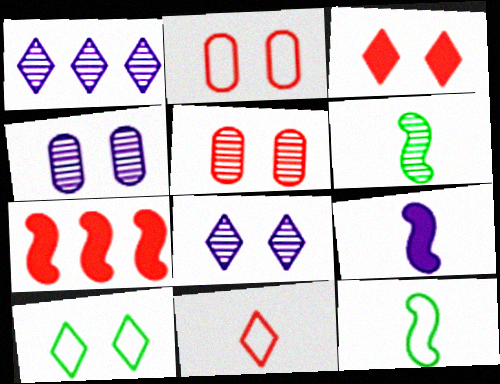[[1, 5, 6], 
[3, 8, 10], 
[5, 7, 11]]